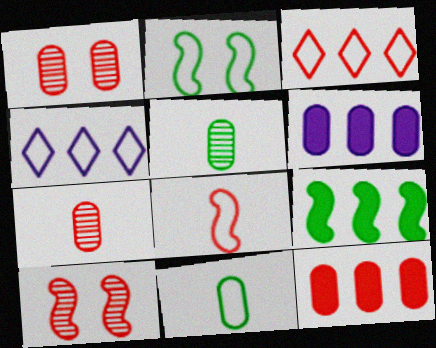[[1, 6, 11]]